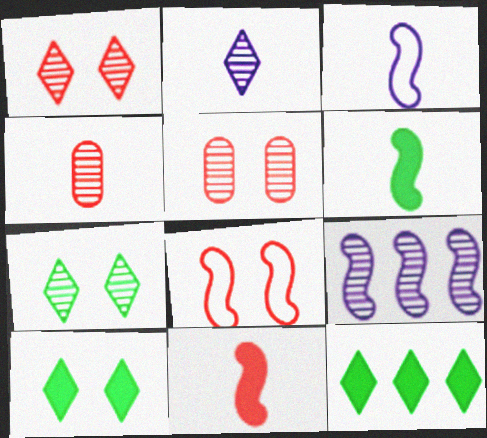[[3, 5, 12], 
[4, 7, 9], 
[6, 8, 9]]